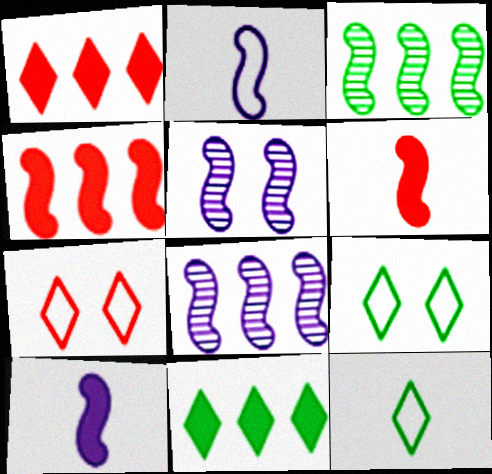[]